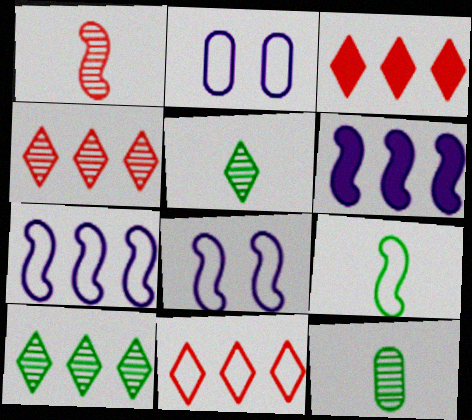[[2, 9, 11], 
[3, 4, 11], 
[3, 8, 12]]